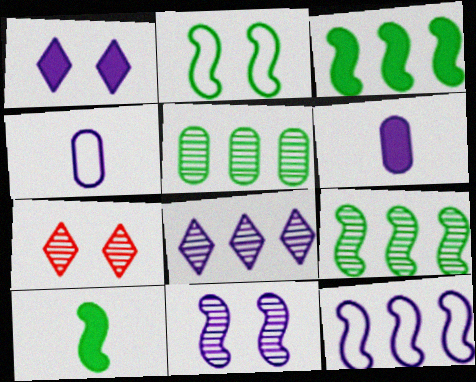[[2, 9, 10], 
[3, 4, 7]]